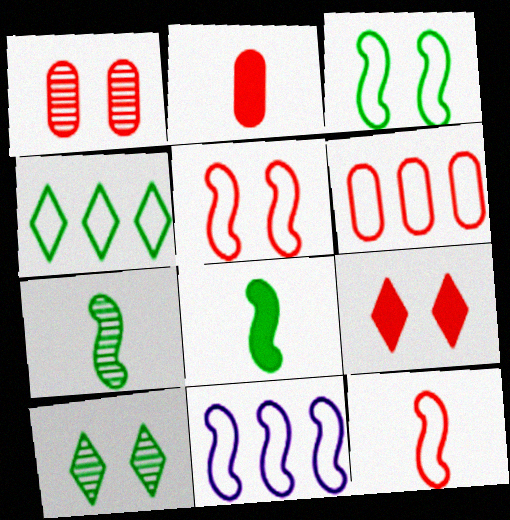[[1, 2, 6], 
[1, 5, 9], 
[2, 10, 11], 
[3, 11, 12], 
[4, 6, 11]]